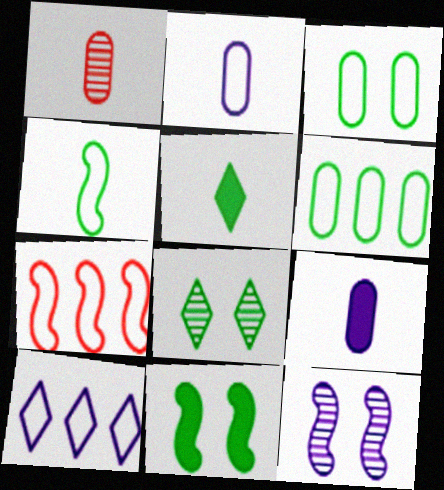[[1, 10, 11], 
[3, 8, 11], 
[6, 7, 10], 
[7, 8, 9], 
[9, 10, 12]]